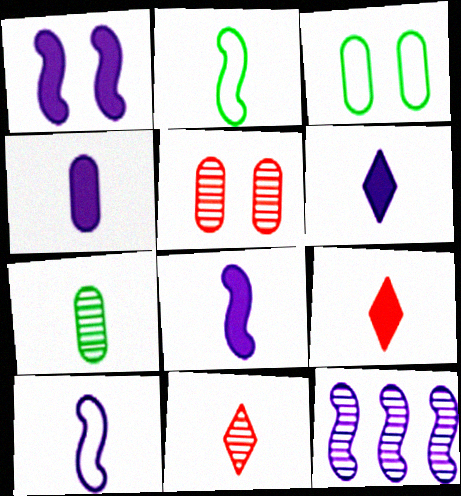[[1, 10, 12], 
[2, 4, 11], 
[3, 9, 12], 
[4, 6, 8], 
[7, 9, 10]]